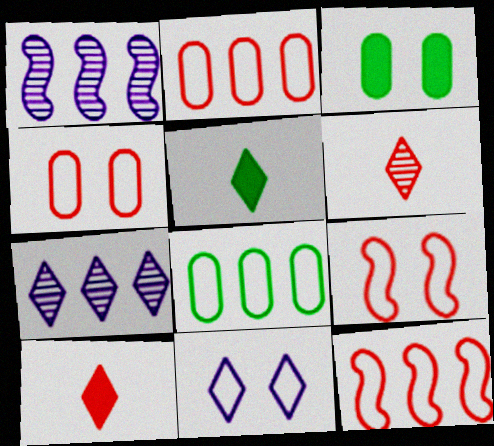[[1, 4, 5]]